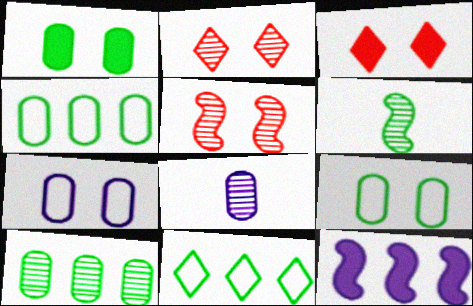[[1, 6, 11]]